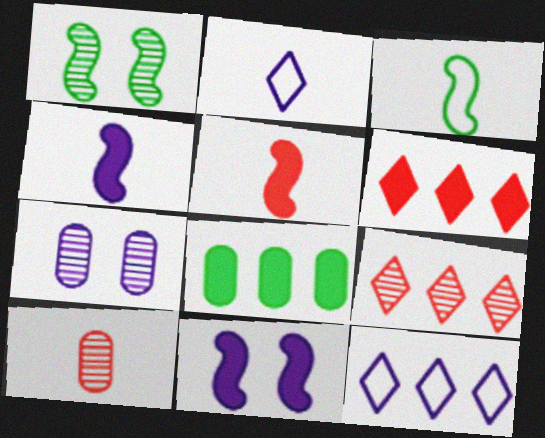[[3, 6, 7], 
[4, 7, 12]]